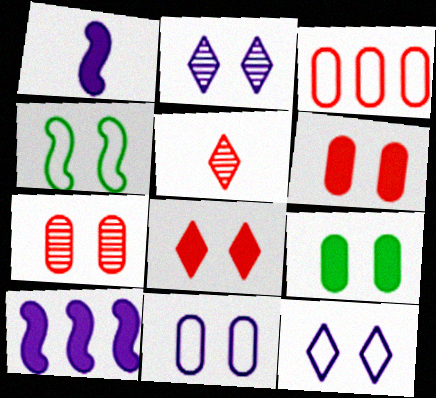[[2, 4, 6], 
[7, 9, 11]]